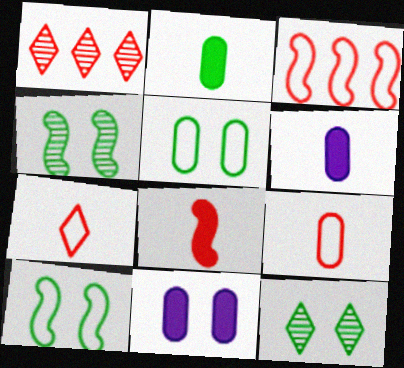[[1, 6, 10], 
[3, 6, 12]]